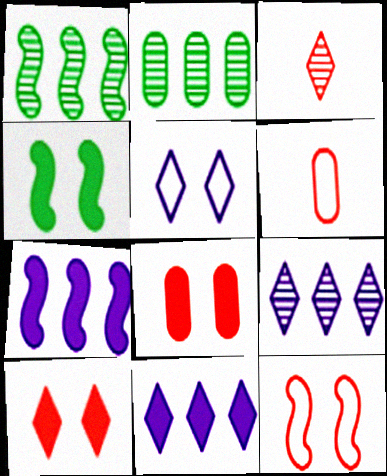[[4, 6, 9]]